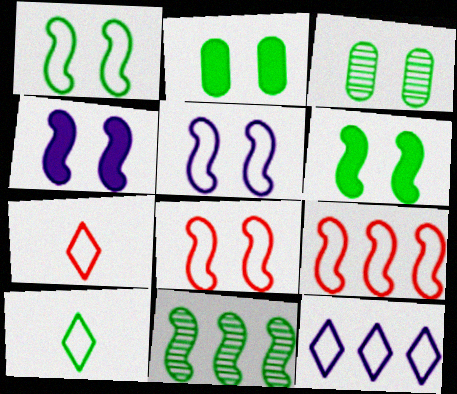[[1, 5, 8], 
[2, 10, 11]]